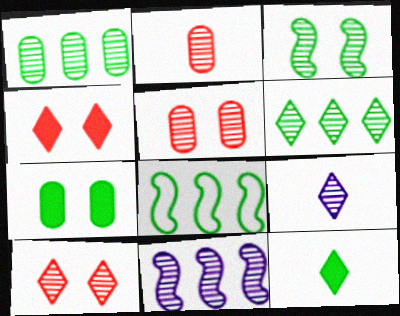[[6, 9, 10]]